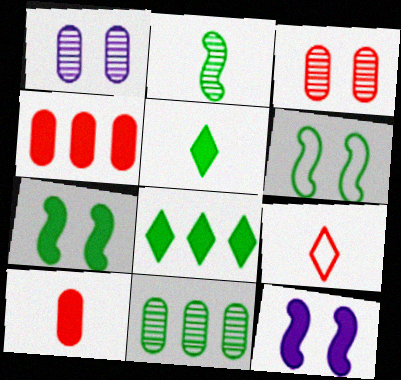[[4, 5, 12], 
[5, 6, 11], 
[8, 10, 12], 
[9, 11, 12]]